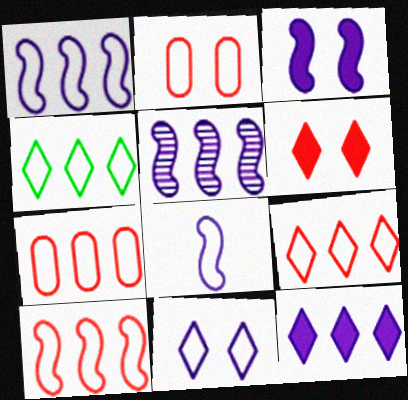[[1, 4, 7], 
[2, 4, 8], 
[3, 5, 8], 
[7, 9, 10]]